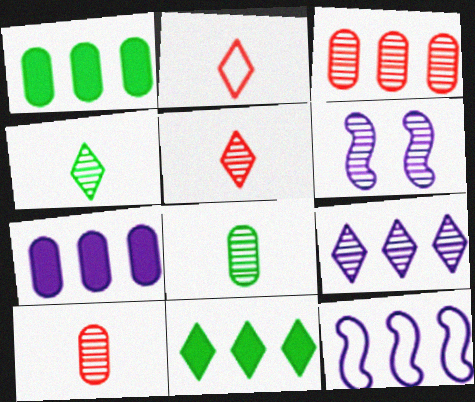[[1, 2, 6], 
[3, 4, 6], 
[3, 11, 12], 
[7, 9, 12]]